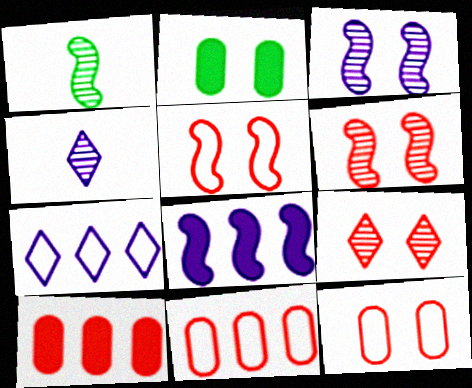[[1, 5, 8]]